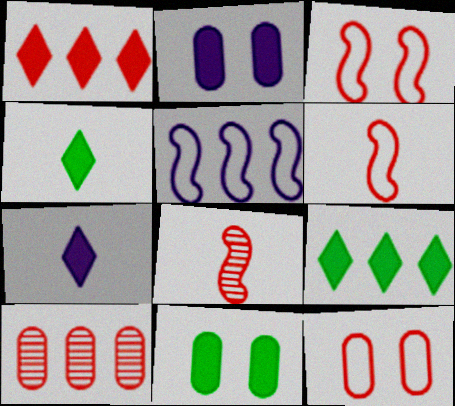[[1, 8, 12], 
[5, 9, 10]]